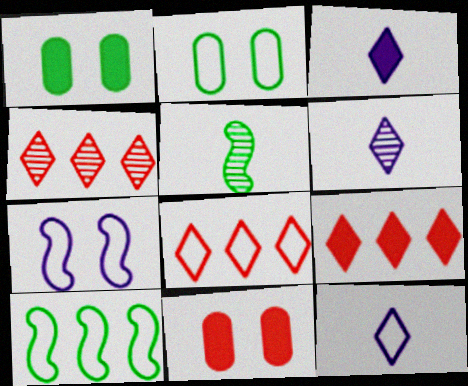[[3, 6, 12], 
[4, 8, 9], 
[6, 10, 11]]